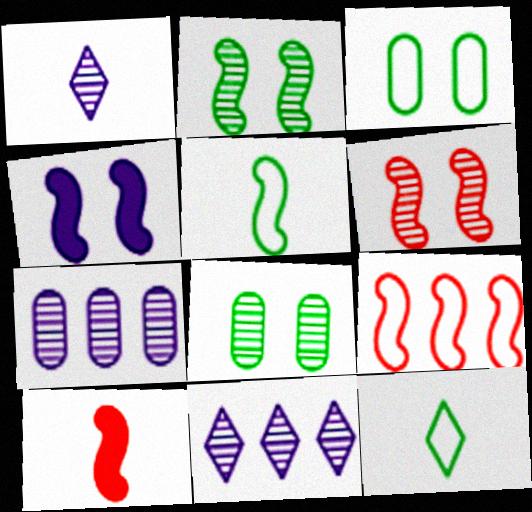[[3, 10, 11], 
[6, 9, 10]]